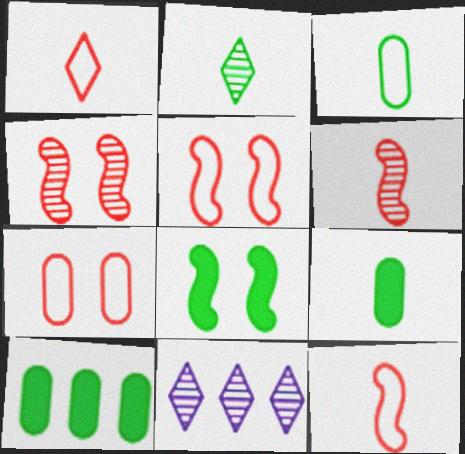[[5, 9, 11]]